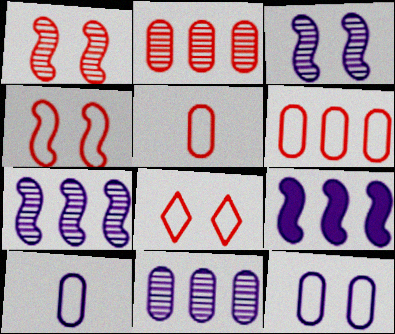[]